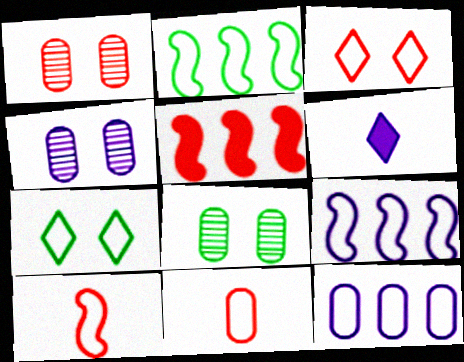[[1, 2, 6], 
[1, 4, 8], 
[4, 6, 9], 
[7, 9, 11], 
[7, 10, 12]]